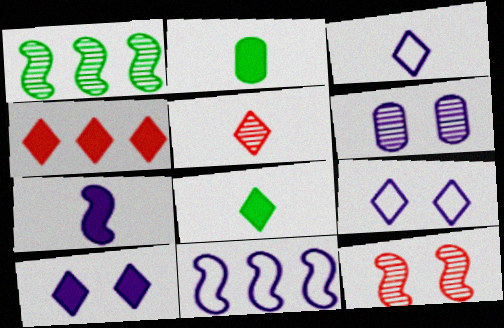[[1, 5, 6], 
[3, 5, 8], 
[4, 8, 10]]